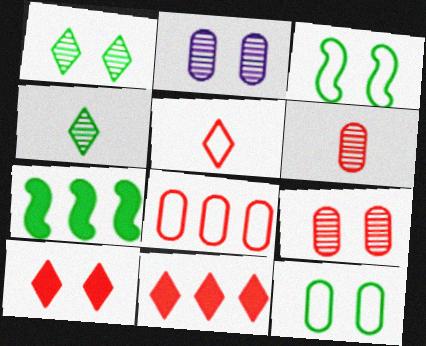[[2, 3, 10], 
[2, 5, 7], 
[4, 7, 12]]